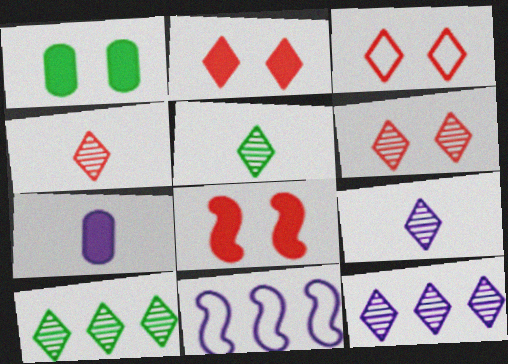[[1, 4, 11], 
[2, 3, 6], 
[4, 5, 9], 
[5, 6, 12], 
[6, 9, 10]]